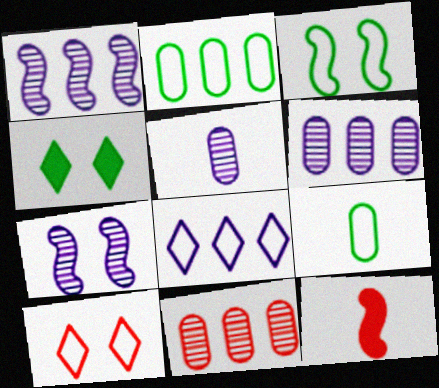[[1, 3, 12], 
[10, 11, 12]]